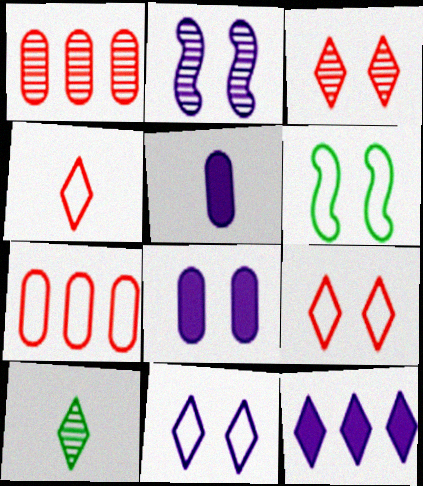[[1, 2, 10], 
[2, 8, 11], 
[3, 6, 8], 
[9, 10, 12]]